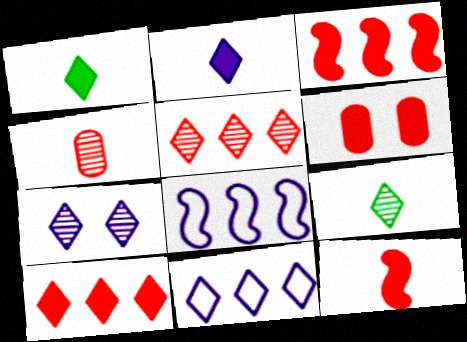[[2, 7, 11], 
[5, 7, 9], 
[6, 8, 9], 
[6, 10, 12]]